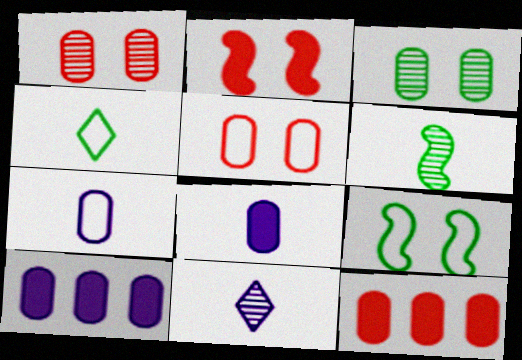[[3, 7, 12], 
[9, 11, 12]]